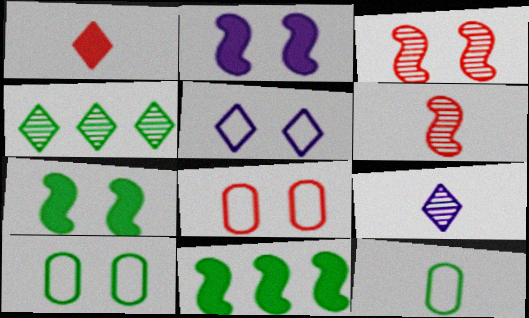[[1, 4, 5], 
[4, 7, 12], 
[8, 9, 11]]